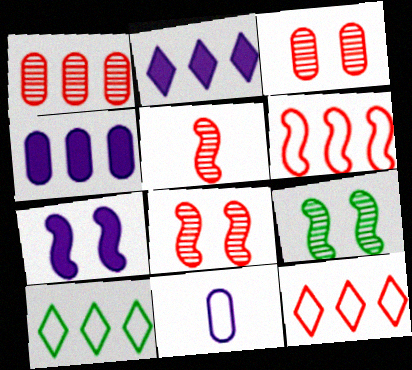[]